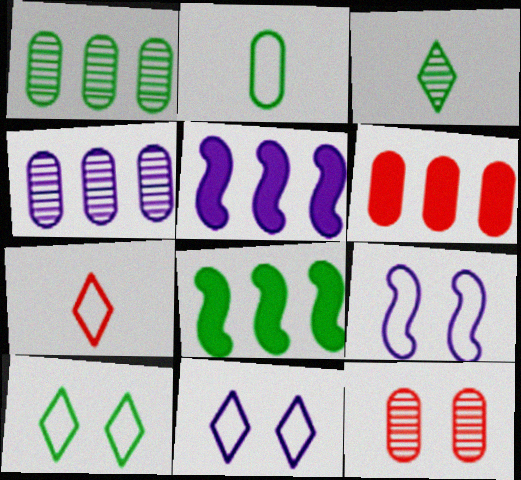[[3, 6, 9]]